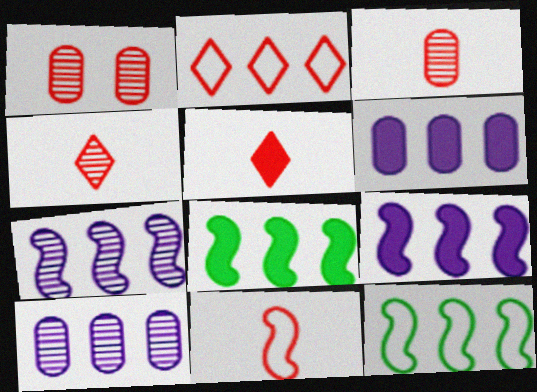[[2, 8, 10], 
[3, 5, 11]]